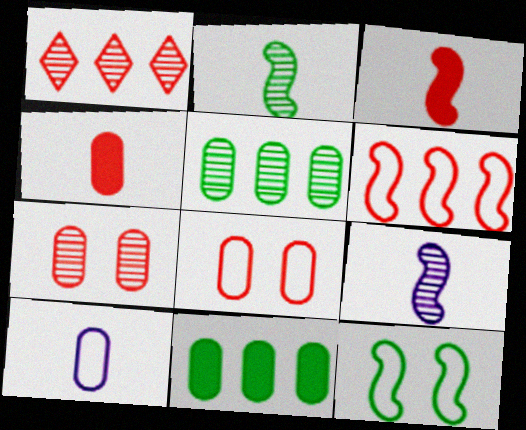[[1, 3, 8], 
[7, 10, 11]]